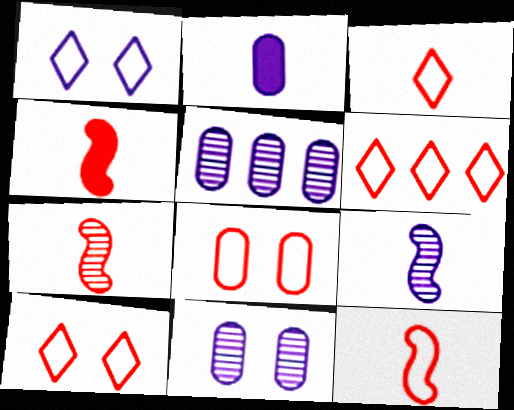[[3, 6, 10], 
[4, 7, 12], 
[6, 8, 12]]